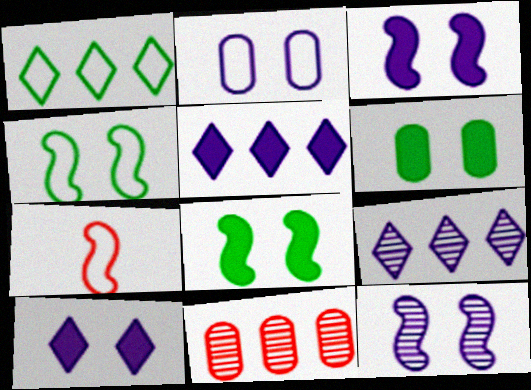[[1, 2, 7], 
[2, 10, 12], 
[6, 7, 9]]